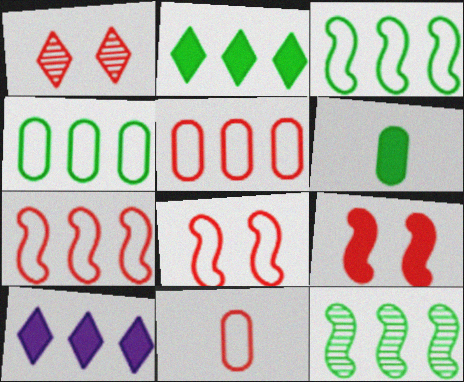[[2, 4, 12], 
[5, 10, 12], 
[6, 9, 10]]